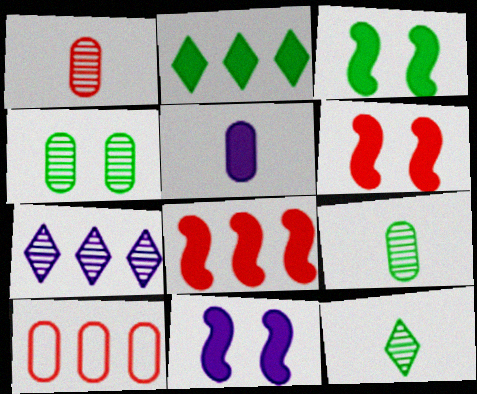[[2, 5, 6], 
[3, 6, 11], 
[4, 5, 10], 
[10, 11, 12]]